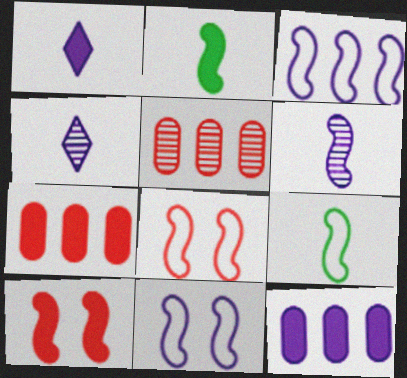[[3, 8, 9], 
[4, 11, 12]]